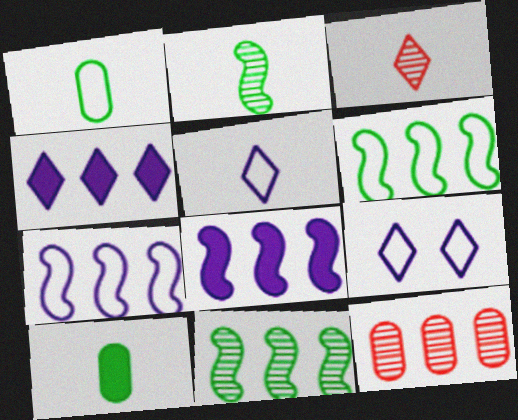[[4, 6, 12]]